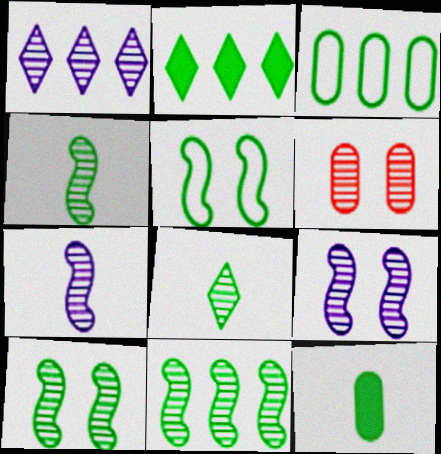[[1, 4, 6], 
[2, 3, 11], 
[4, 10, 11]]